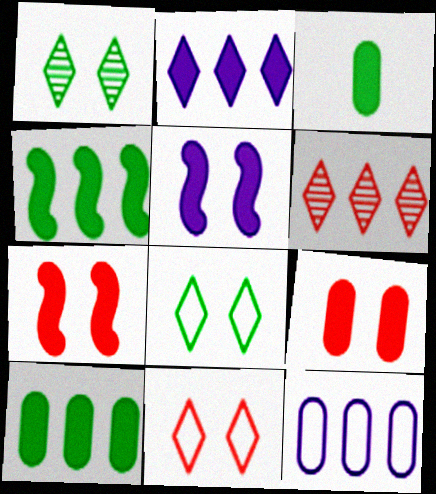[[2, 3, 7], 
[4, 6, 12]]